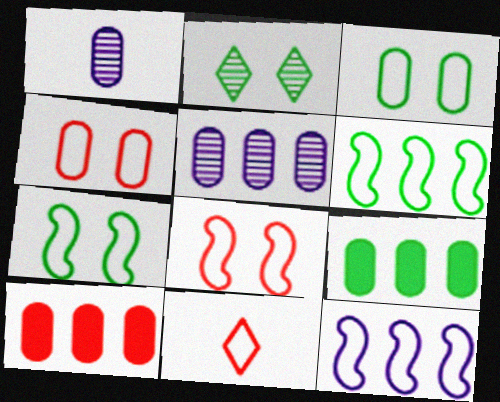[[1, 3, 10], 
[1, 4, 9], 
[3, 11, 12]]